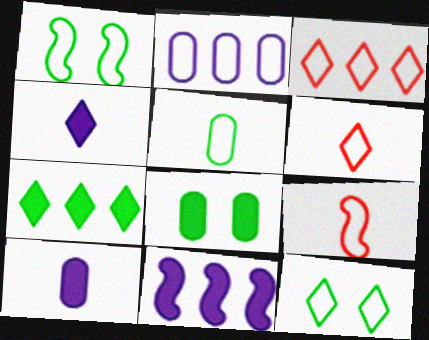[[1, 2, 6], 
[2, 9, 12]]